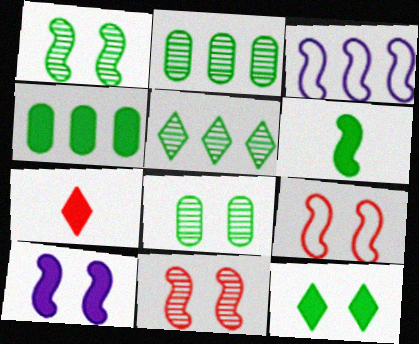[[1, 9, 10], 
[3, 6, 11], 
[3, 7, 8], 
[4, 6, 12], 
[4, 7, 10]]